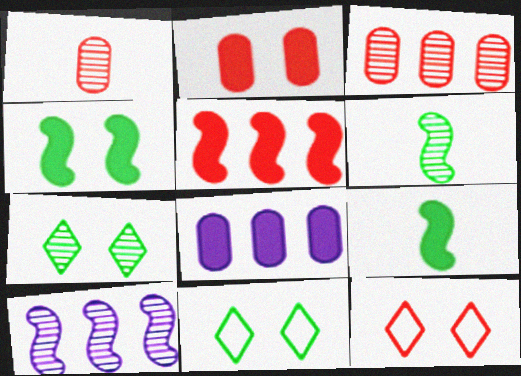[[1, 5, 12], 
[1, 7, 10], 
[6, 8, 12]]